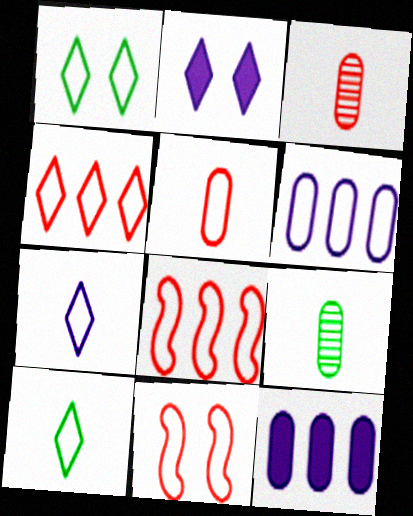[[1, 4, 7], 
[2, 8, 9], 
[4, 5, 11], 
[6, 10, 11]]